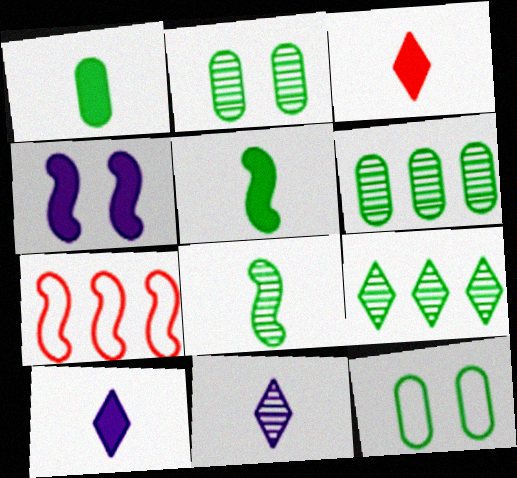[[1, 6, 12], 
[2, 7, 10], 
[2, 8, 9], 
[4, 7, 8], 
[5, 9, 12]]